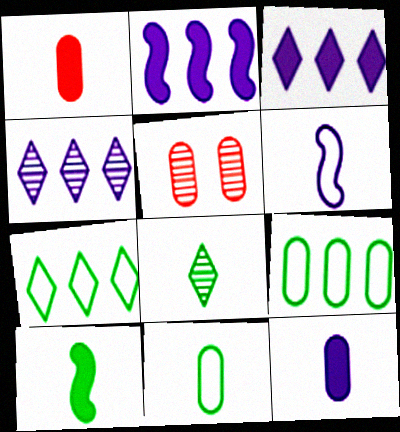[[1, 6, 8], 
[5, 9, 12], 
[8, 10, 11]]